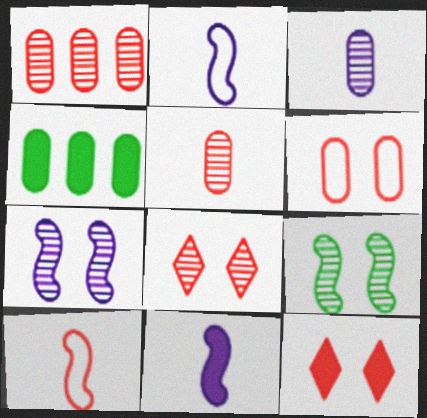[[1, 10, 12], 
[2, 4, 8], 
[3, 4, 6], 
[4, 11, 12]]